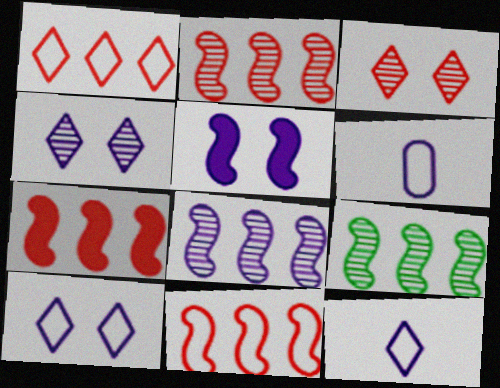[[2, 7, 11], 
[2, 8, 9]]